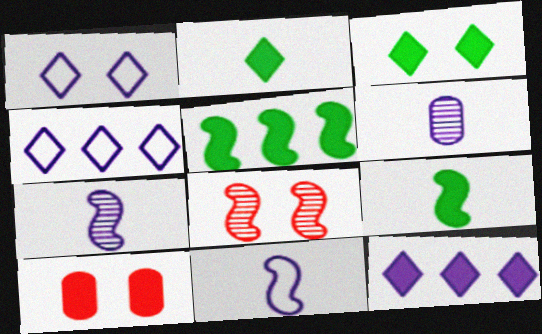[[5, 8, 11], 
[9, 10, 12]]